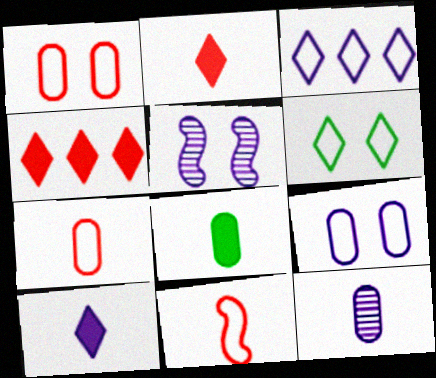[[7, 8, 12]]